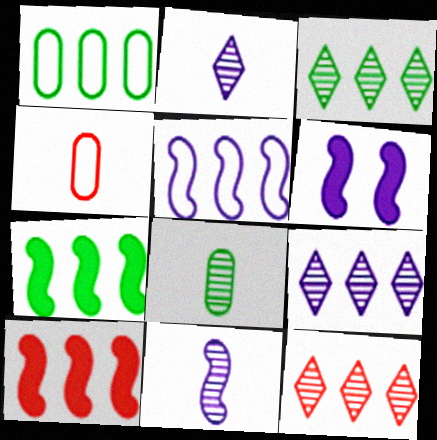[[1, 3, 7], 
[1, 9, 10], 
[3, 4, 6], 
[3, 9, 12], 
[5, 6, 11]]